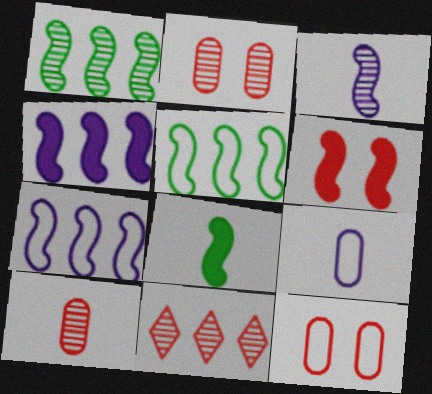[[3, 5, 6], 
[4, 6, 8]]